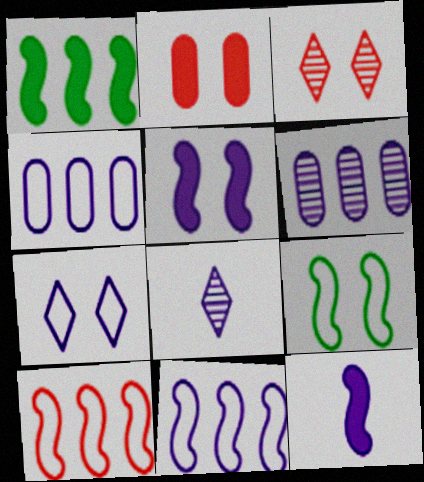[[4, 5, 8], 
[6, 7, 12]]